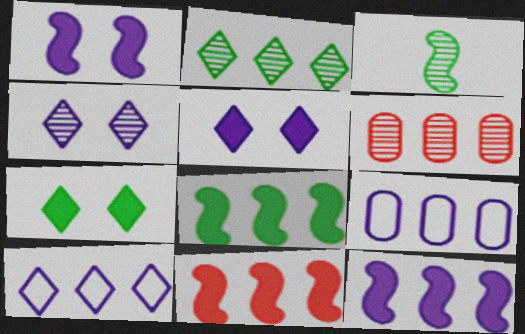[[2, 9, 11], 
[3, 4, 6], 
[6, 8, 10], 
[8, 11, 12]]